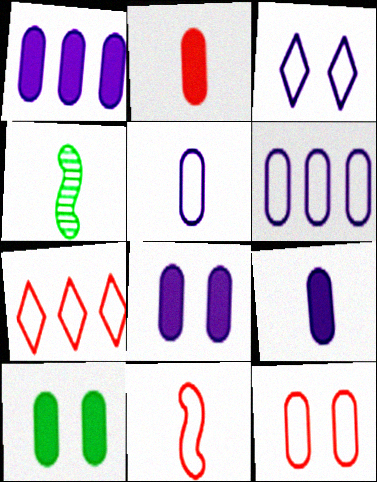[[1, 2, 10], 
[1, 8, 9], 
[4, 7, 8], 
[7, 11, 12]]